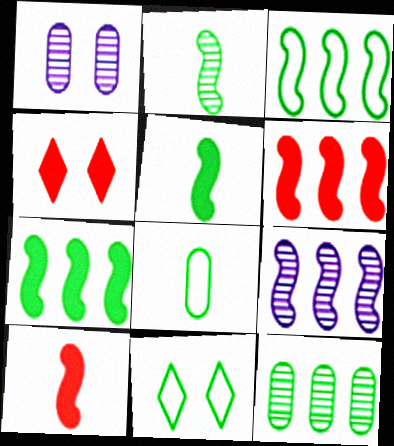[[3, 6, 9], 
[3, 8, 11], 
[4, 8, 9], 
[5, 11, 12]]